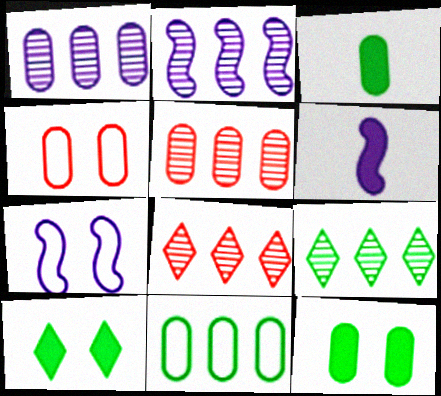[[1, 3, 4], 
[2, 5, 9], 
[2, 6, 7], 
[3, 7, 8], 
[4, 6, 9]]